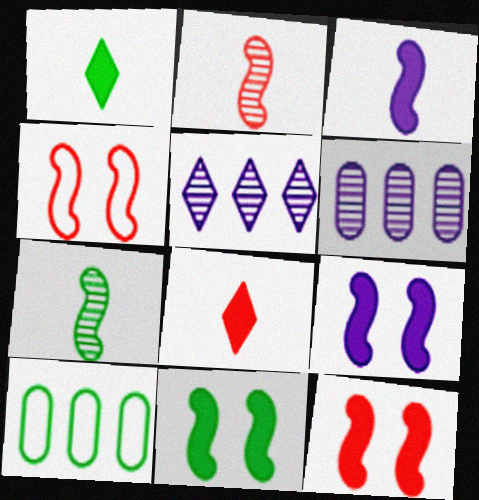[[1, 4, 6], 
[9, 11, 12]]